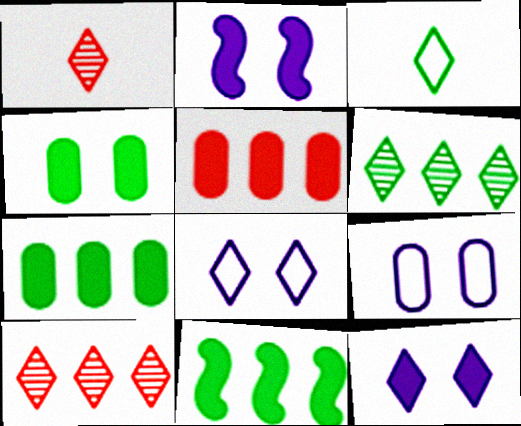[[1, 9, 11], 
[3, 10, 12]]